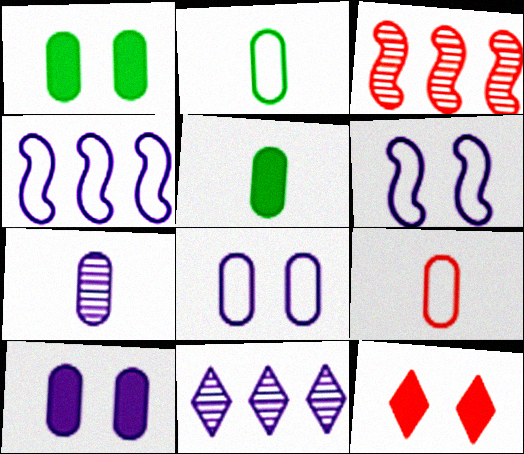[[3, 9, 12], 
[5, 7, 9]]